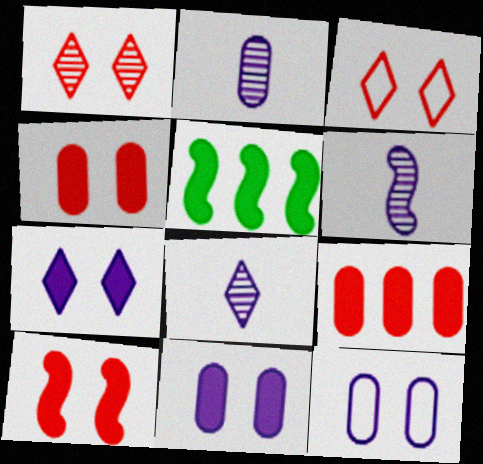[[2, 3, 5], 
[2, 6, 8]]